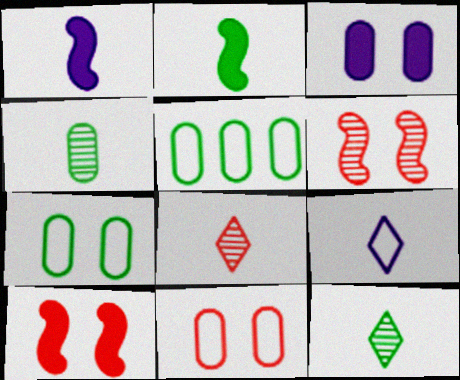[]